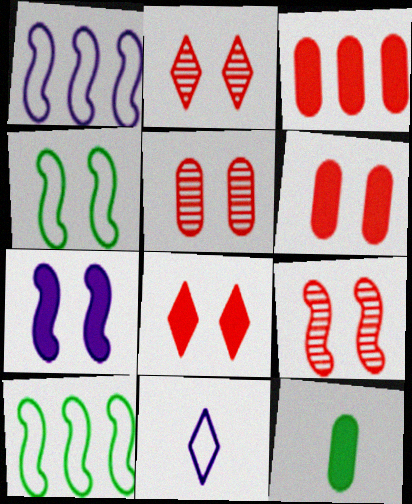[[1, 2, 12], 
[2, 5, 9], 
[4, 7, 9]]